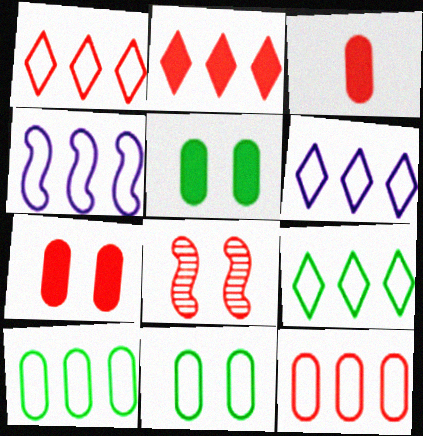[[1, 3, 8], 
[1, 4, 10], 
[1, 6, 9], 
[4, 9, 12]]